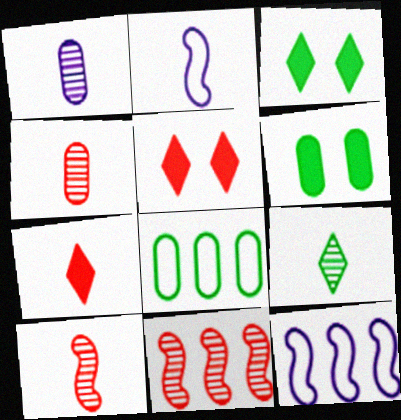[[1, 9, 10], 
[3, 4, 12]]